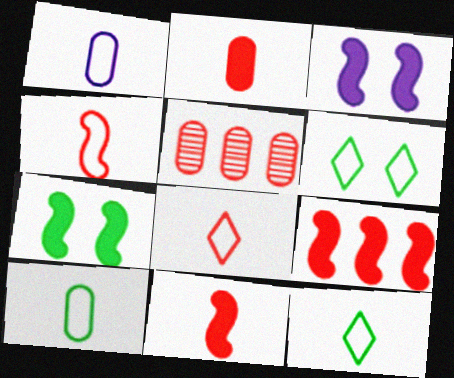[[1, 4, 12], 
[3, 5, 12]]